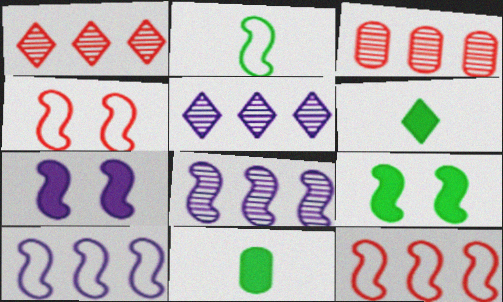[[2, 4, 10], 
[4, 5, 11]]